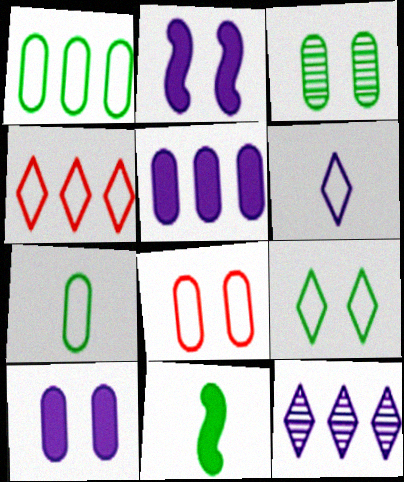[[3, 8, 10], 
[4, 6, 9], 
[8, 11, 12]]